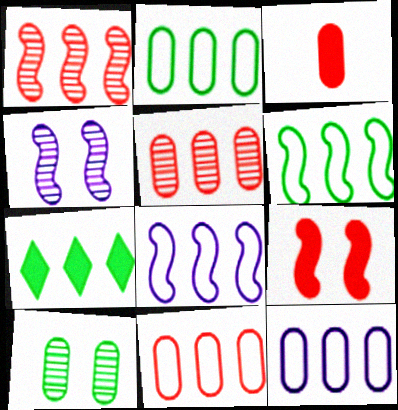[[1, 7, 12], 
[2, 11, 12], 
[3, 10, 12], 
[5, 7, 8]]